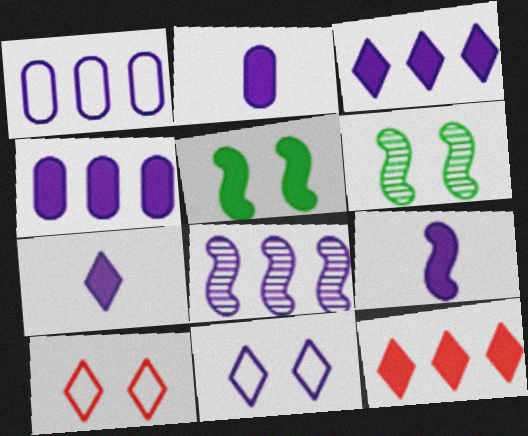[[1, 3, 8], 
[2, 5, 12], 
[2, 7, 9], 
[2, 8, 11]]